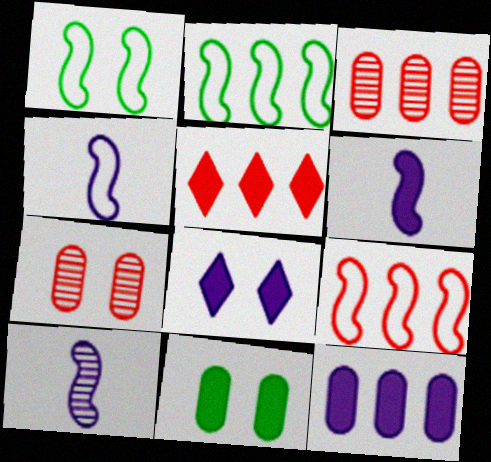[[1, 4, 9], 
[1, 7, 8], 
[3, 5, 9], 
[4, 6, 10], 
[5, 6, 11], 
[6, 8, 12]]